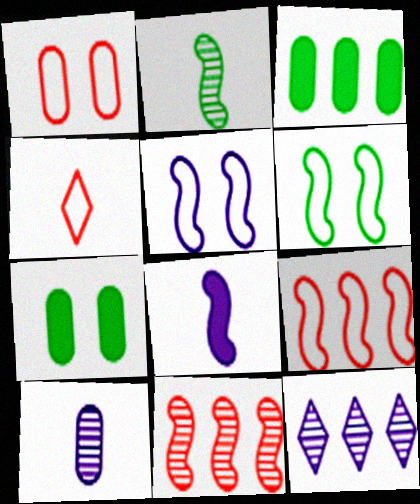[[1, 3, 10], 
[1, 4, 9], 
[3, 9, 12], 
[6, 8, 11]]